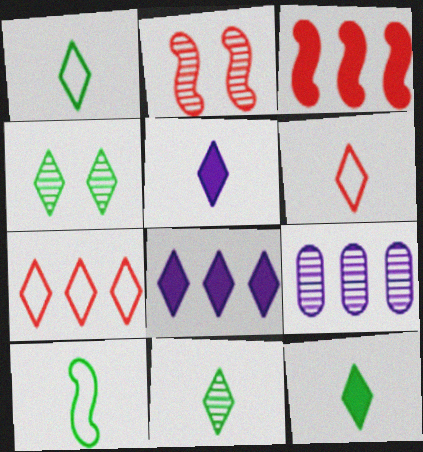[[1, 11, 12], 
[2, 9, 11], 
[4, 5, 7], 
[4, 6, 8], 
[5, 6, 11]]